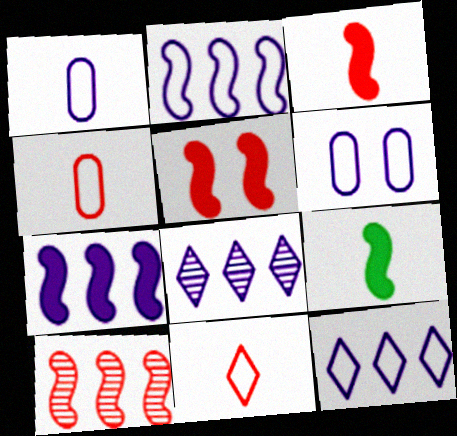[[5, 7, 9]]